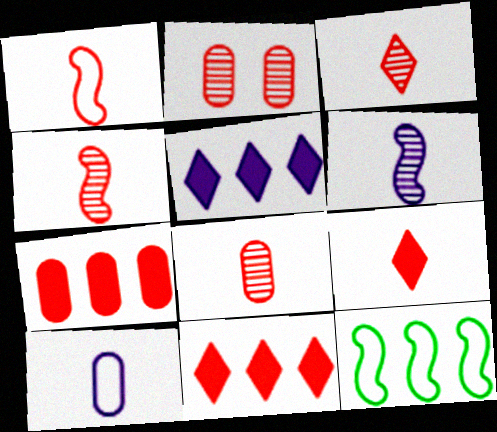[[1, 2, 11], 
[1, 8, 9], 
[3, 4, 8]]